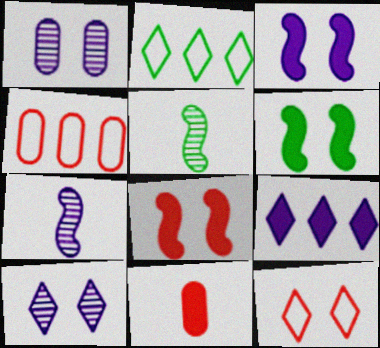[[1, 6, 12], 
[3, 6, 8], 
[6, 9, 11]]